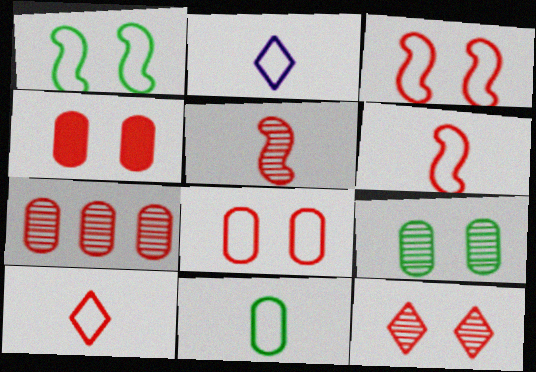[[2, 6, 11], 
[3, 4, 12], 
[5, 7, 12]]